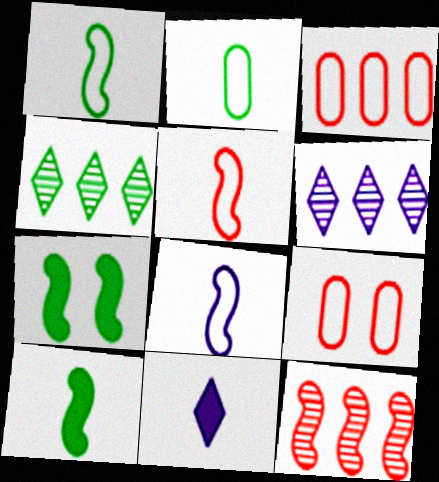[[1, 5, 8], 
[2, 4, 7], 
[6, 9, 10], 
[7, 8, 12]]